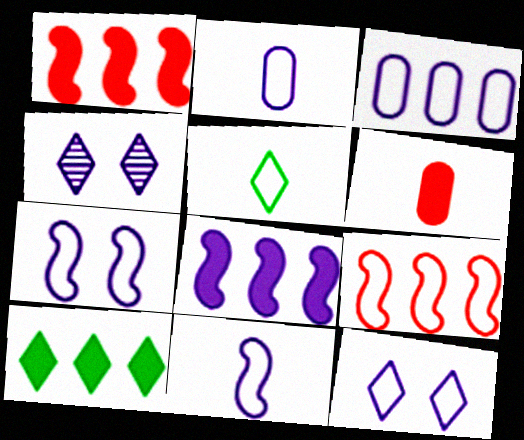[[2, 4, 8], 
[3, 11, 12]]